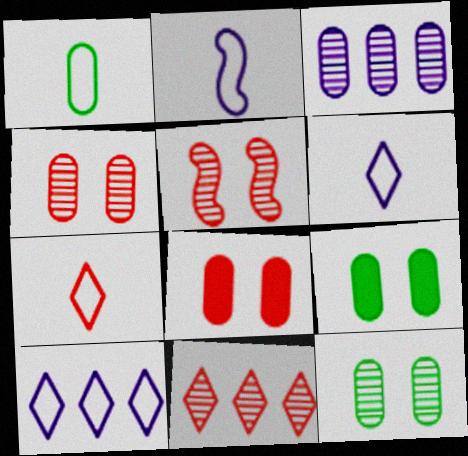[[1, 2, 7], 
[1, 3, 8], 
[2, 9, 11]]